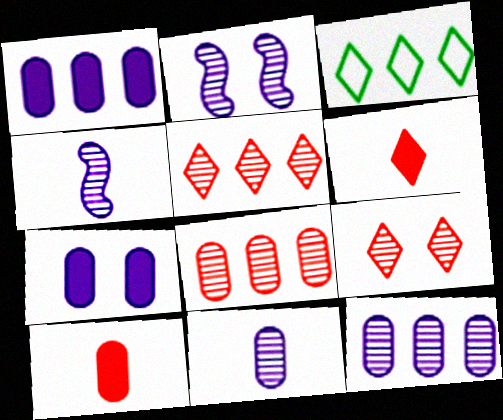[[2, 3, 10]]